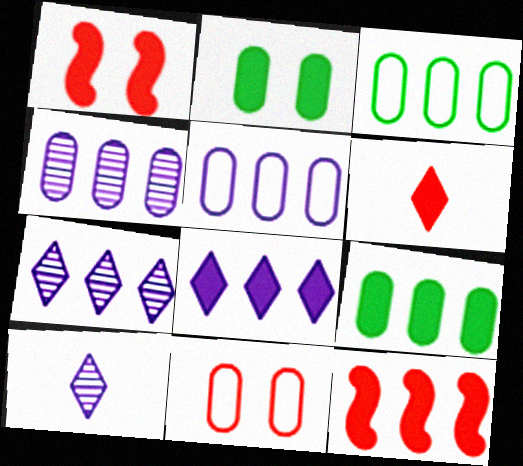[[1, 3, 10], 
[3, 7, 12], 
[8, 9, 12]]